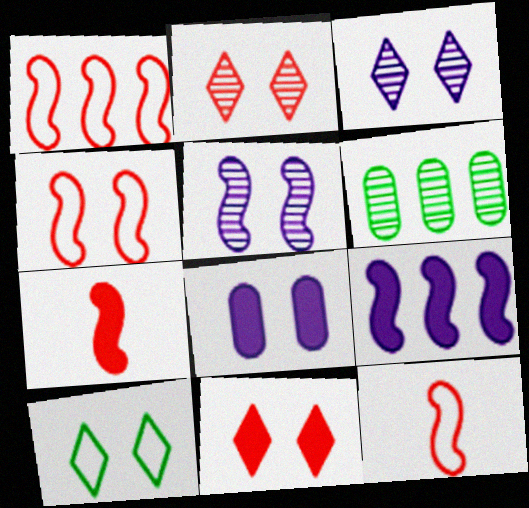[[1, 4, 12], 
[3, 10, 11]]